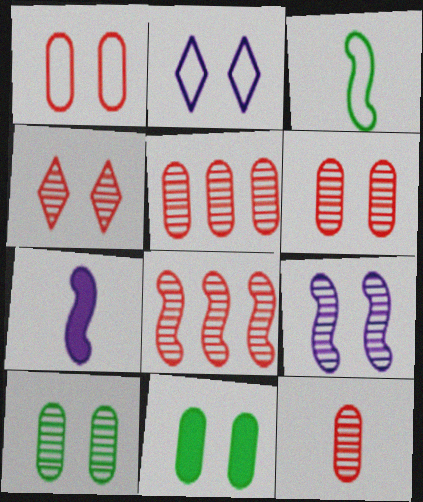[[4, 8, 12], 
[4, 9, 10], 
[5, 6, 12]]